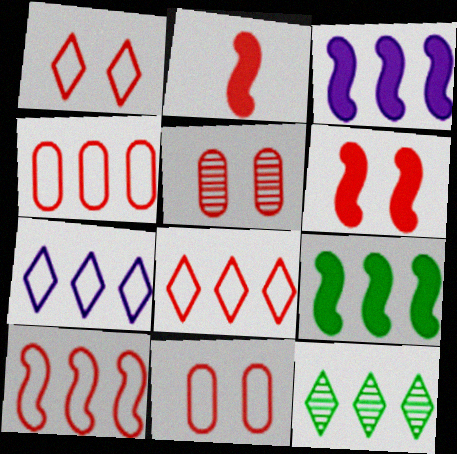[[1, 5, 6], 
[2, 5, 8], 
[3, 4, 12], 
[4, 8, 10]]